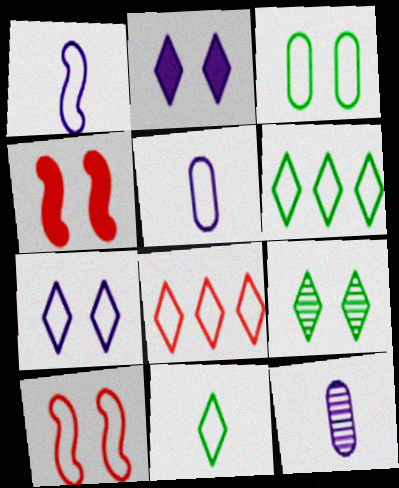[[1, 3, 8], 
[3, 7, 10], 
[4, 6, 12], 
[5, 6, 10], 
[7, 8, 11]]